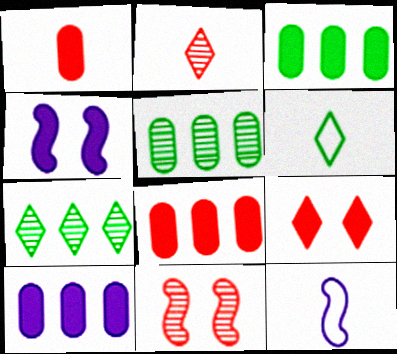[[3, 8, 10], 
[5, 9, 12], 
[6, 10, 11]]